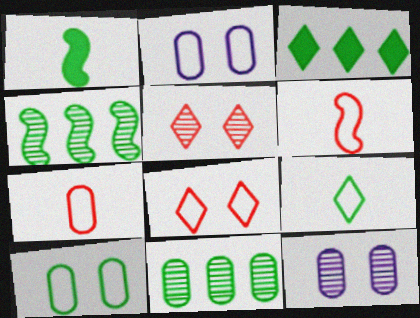[[3, 6, 12]]